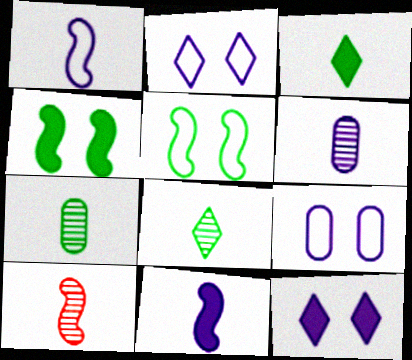[[6, 8, 10]]